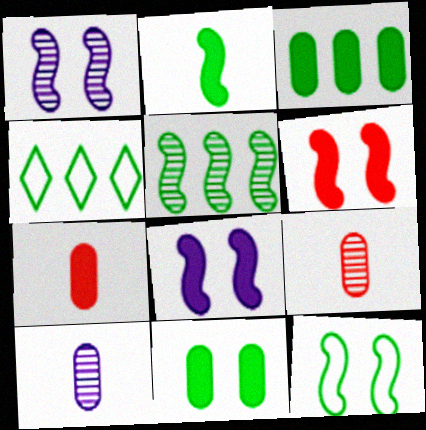[[1, 4, 7], 
[1, 6, 12], 
[2, 5, 12], 
[3, 4, 5], 
[4, 6, 10], 
[4, 8, 9]]